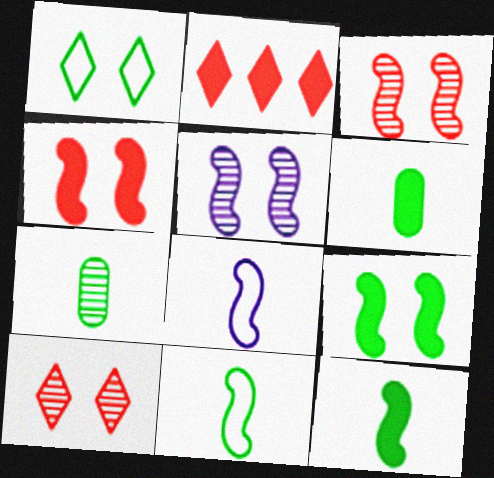[]